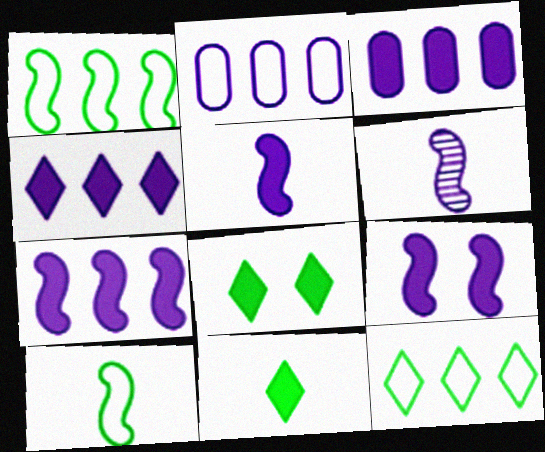[[3, 4, 7], 
[5, 7, 9]]